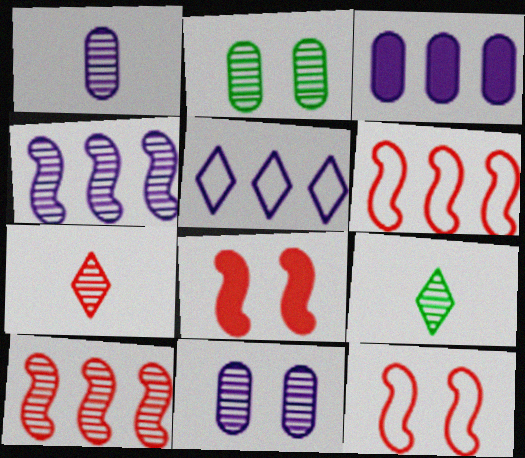[[2, 4, 7], 
[3, 4, 5], 
[3, 9, 12], 
[9, 10, 11]]